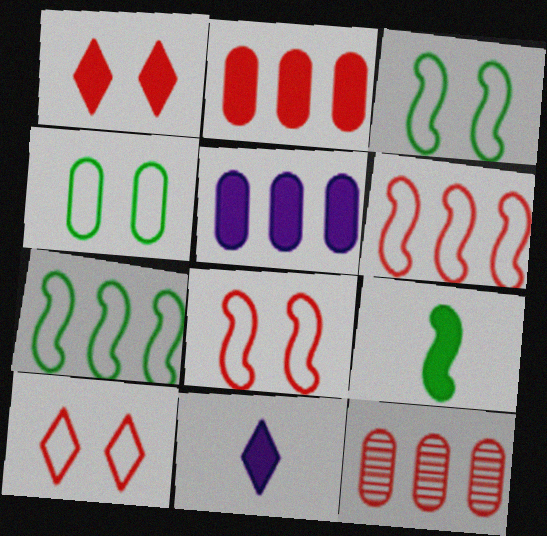[[1, 5, 9], 
[3, 11, 12]]